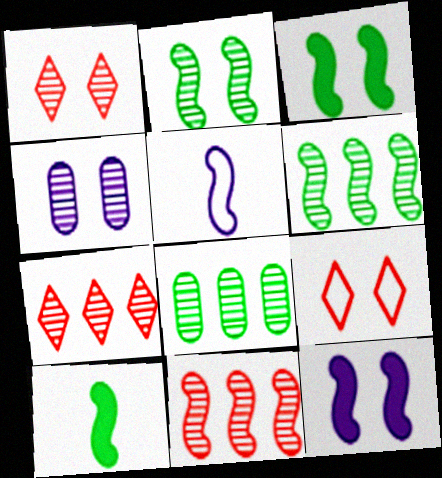[[1, 2, 4], 
[3, 4, 9], 
[3, 5, 11]]